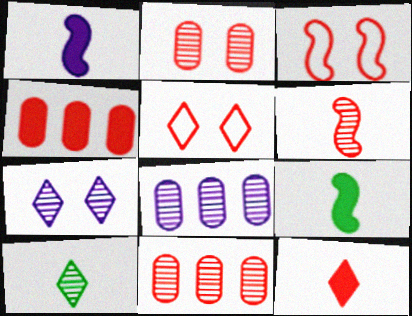[[3, 11, 12], 
[4, 5, 6], 
[5, 8, 9]]